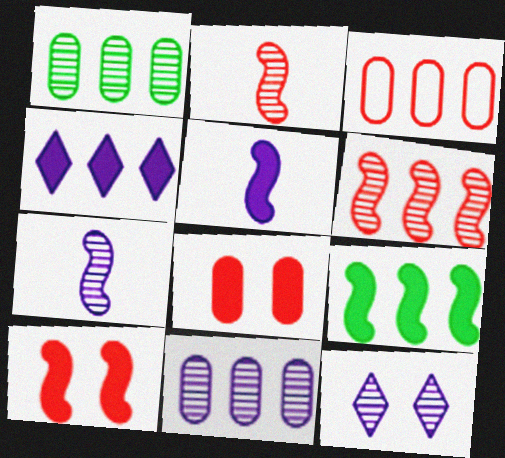[[1, 2, 12], 
[5, 9, 10], 
[7, 11, 12]]